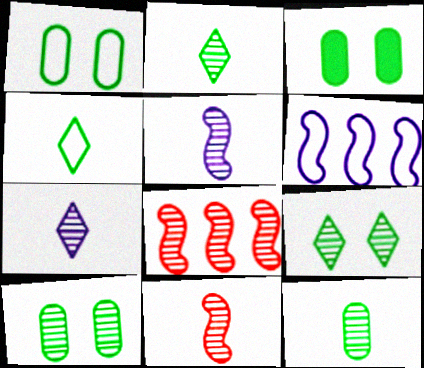[[1, 3, 10], 
[7, 8, 10], 
[7, 11, 12]]